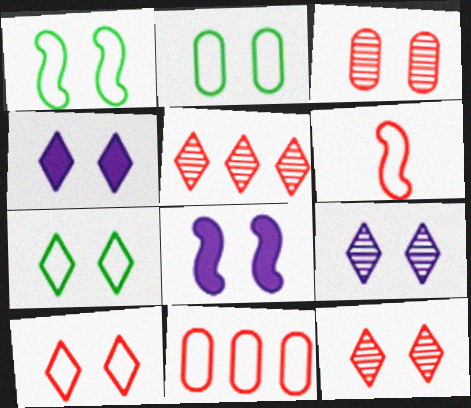[[1, 2, 7], 
[1, 3, 4], 
[2, 8, 12], 
[3, 7, 8], 
[4, 7, 12], 
[6, 10, 11]]